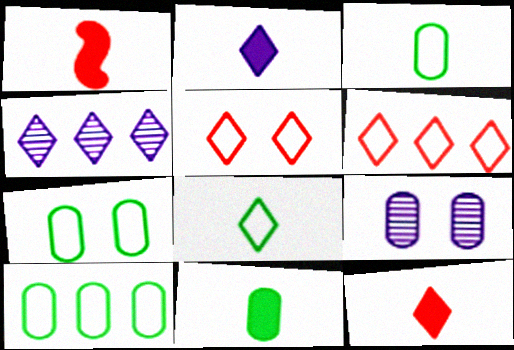[[1, 2, 11], 
[1, 4, 7], 
[3, 7, 10]]